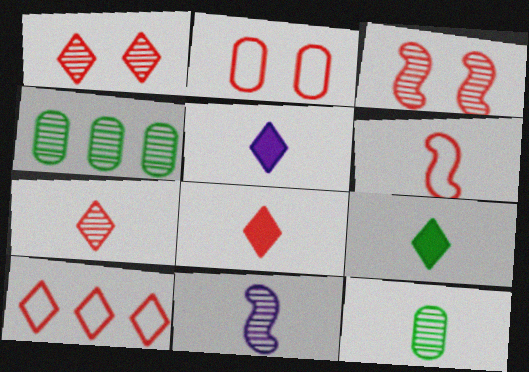[[1, 4, 11], 
[1, 8, 10], 
[2, 6, 10], 
[5, 6, 12], 
[5, 8, 9], 
[7, 11, 12]]